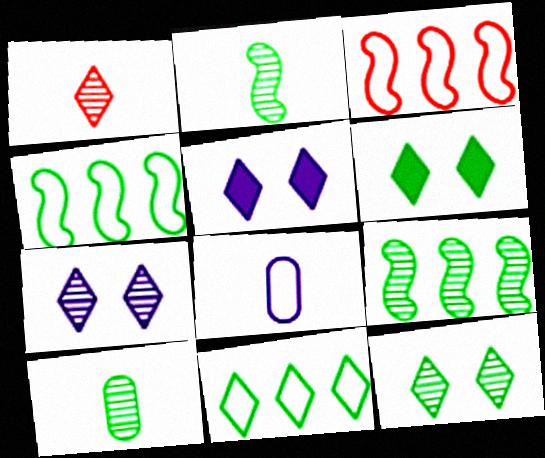[[1, 5, 11], 
[3, 5, 10], 
[4, 6, 10], 
[9, 10, 12]]